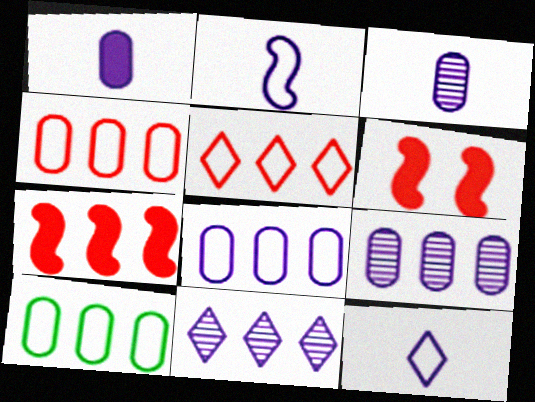[[4, 8, 10], 
[7, 10, 11]]